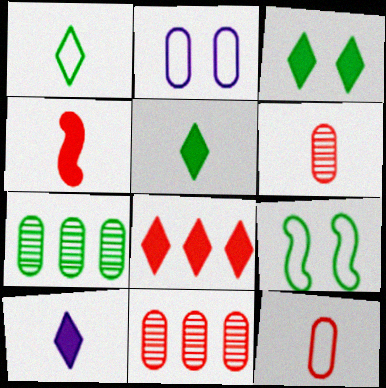[[3, 8, 10], 
[5, 7, 9], 
[9, 10, 11]]